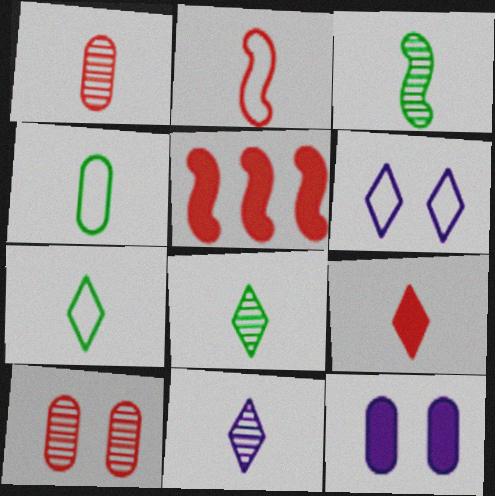[[1, 2, 9], 
[1, 3, 11], 
[7, 9, 11]]